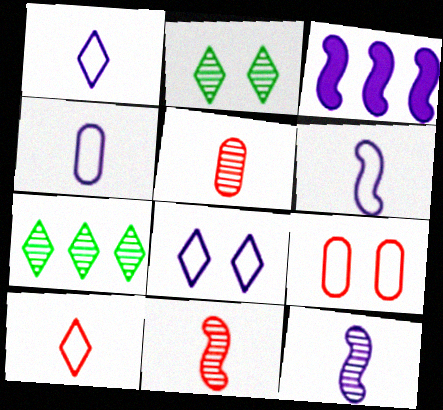[[1, 4, 6]]